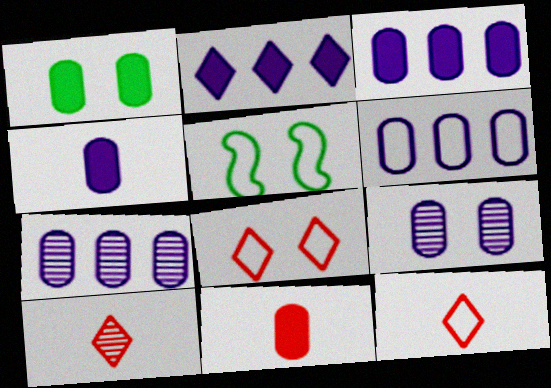[[1, 3, 11], 
[3, 5, 10], 
[3, 6, 7], 
[4, 6, 9], 
[5, 6, 12]]